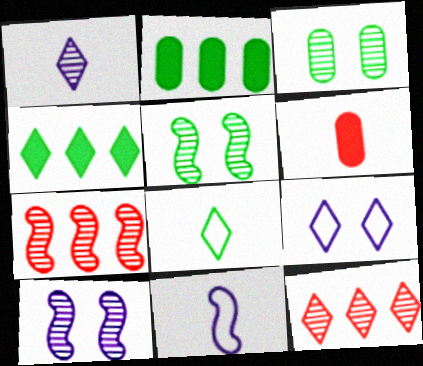[[1, 3, 7], 
[2, 5, 8]]